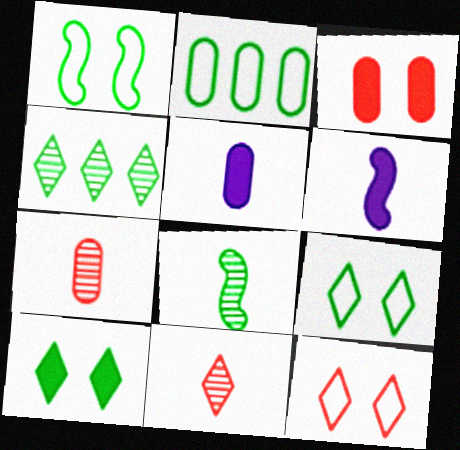[[2, 8, 10]]